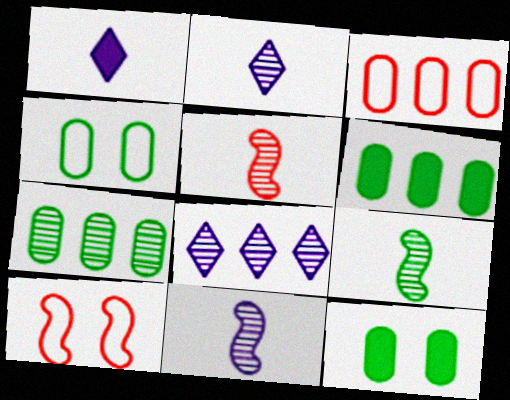[[1, 7, 10], 
[2, 6, 10], 
[5, 9, 11]]